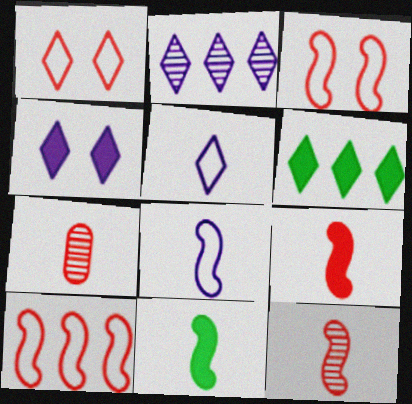[[2, 4, 5], 
[5, 7, 11], 
[8, 11, 12]]